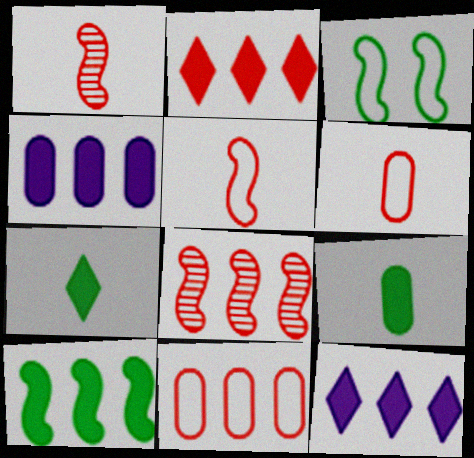[[2, 4, 10], 
[2, 8, 11]]